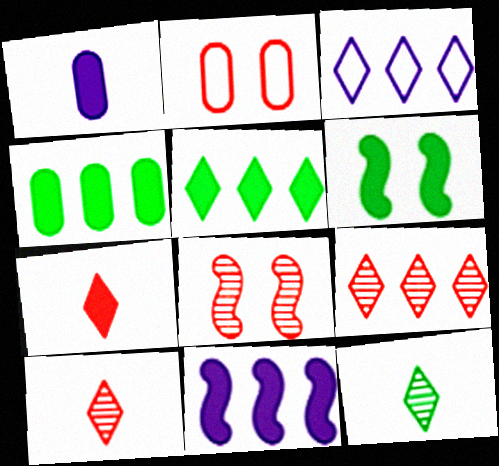[[2, 11, 12], 
[3, 5, 9]]